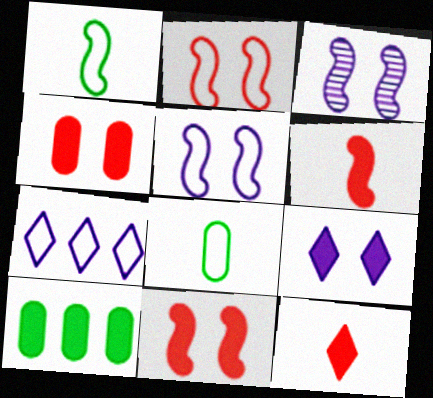[[2, 7, 8], 
[6, 9, 10]]